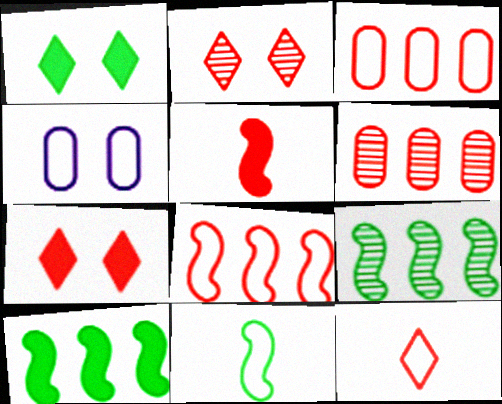[[2, 3, 5]]